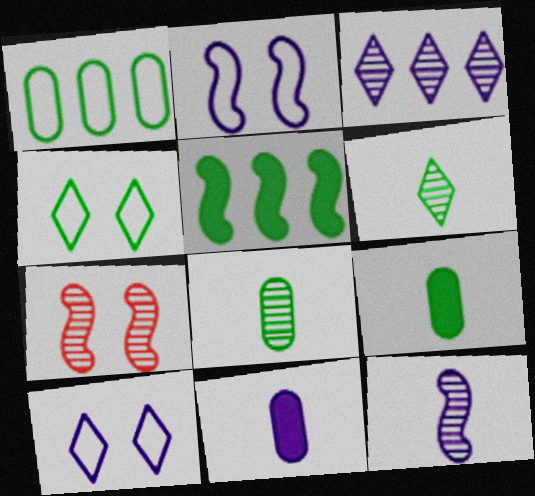[[2, 3, 11], 
[3, 7, 8], 
[4, 5, 8]]